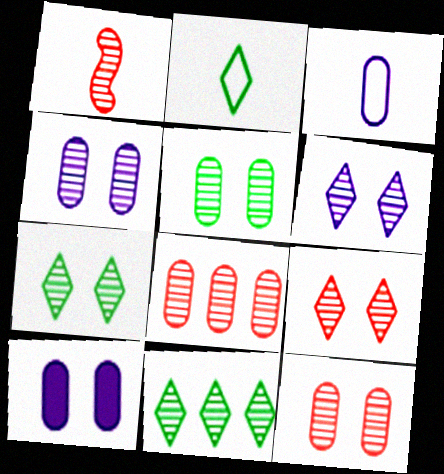[[1, 4, 11], 
[1, 8, 9], 
[4, 5, 12], 
[6, 7, 9]]